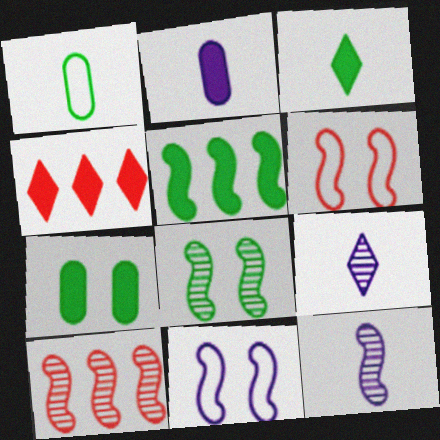[[3, 5, 7], 
[5, 6, 12], 
[8, 10, 12]]